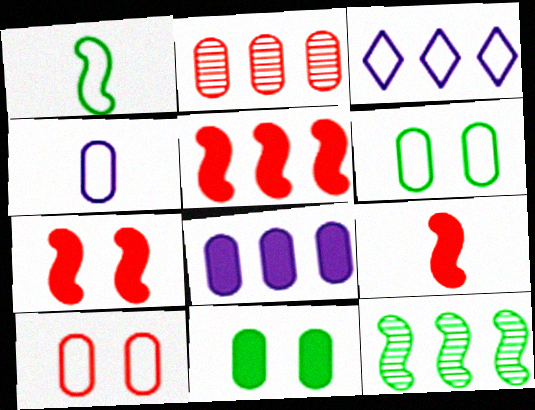[[1, 3, 10], 
[2, 4, 11], 
[5, 7, 9]]